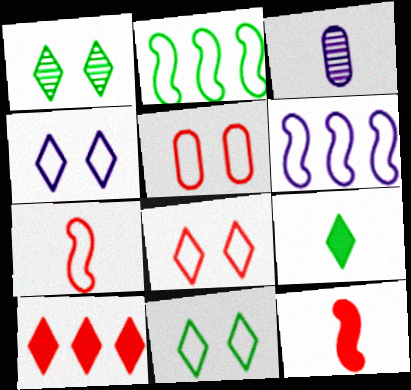[[3, 7, 9], 
[4, 8, 11]]